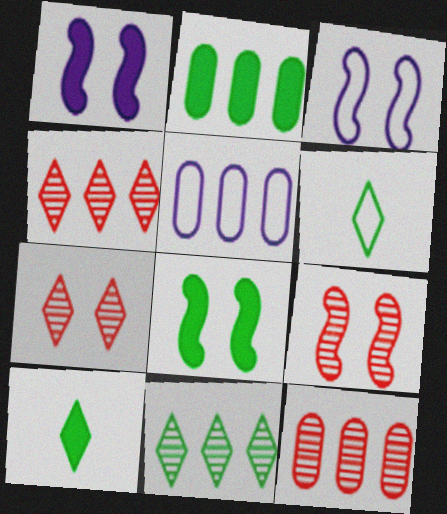[[1, 6, 12], 
[2, 5, 12], 
[2, 8, 10], 
[3, 8, 9], 
[3, 10, 12], 
[5, 9, 10]]